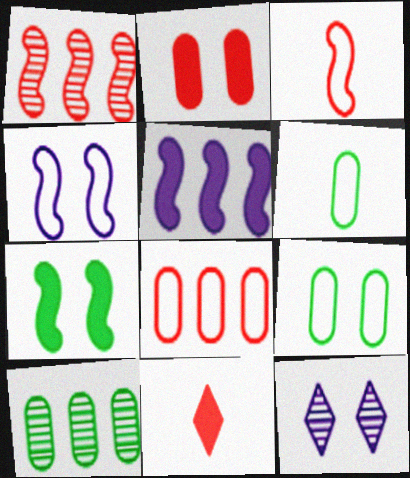[[4, 10, 11]]